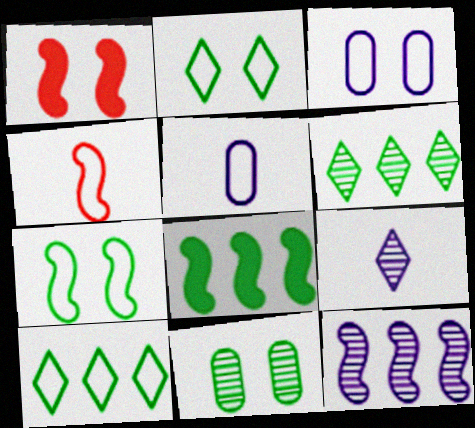[[1, 5, 6], 
[3, 4, 10]]